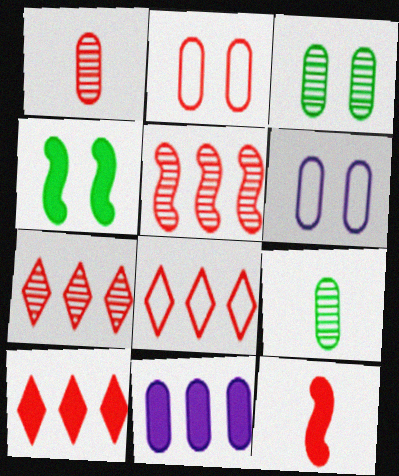[[2, 7, 12], 
[2, 9, 11], 
[7, 8, 10]]